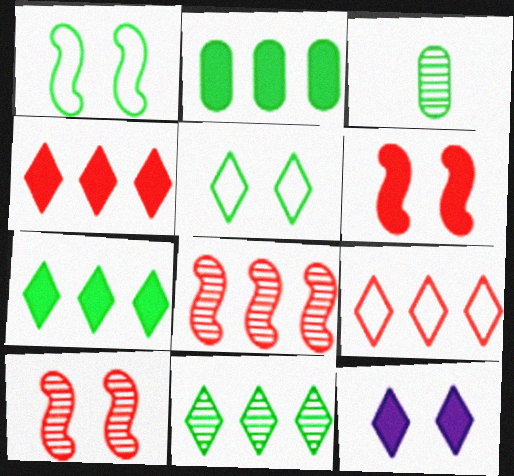[[1, 3, 7]]